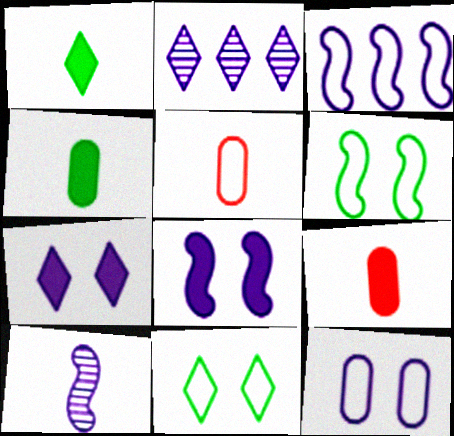[[1, 5, 10], 
[2, 6, 9], 
[3, 5, 11], 
[3, 8, 10]]